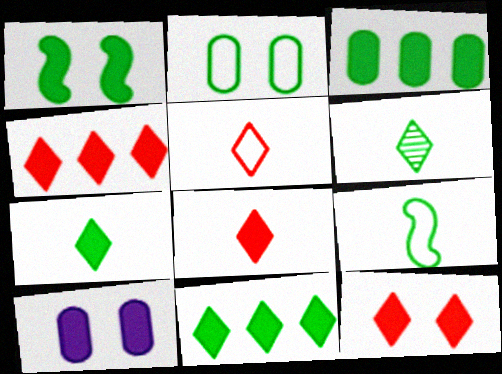[[1, 3, 7], 
[1, 10, 12], 
[4, 8, 12]]